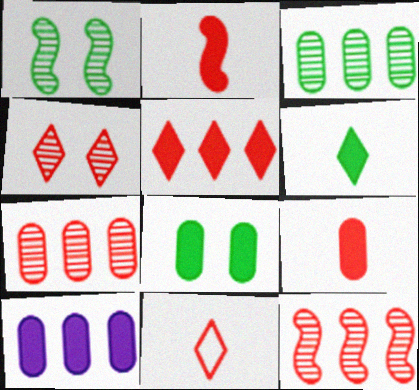[[1, 10, 11], 
[4, 5, 11], 
[8, 9, 10]]